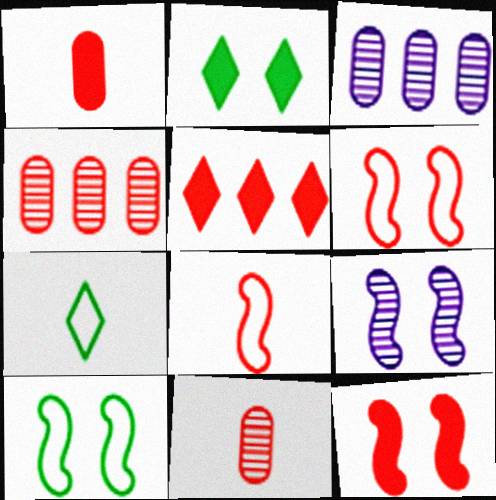[[1, 5, 12], 
[2, 3, 8], 
[3, 7, 12], 
[5, 6, 11], 
[9, 10, 12]]